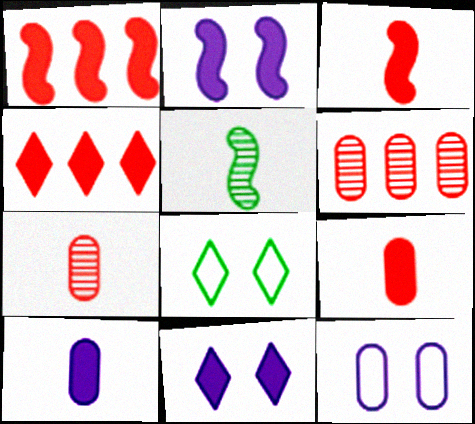[[4, 5, 12]]